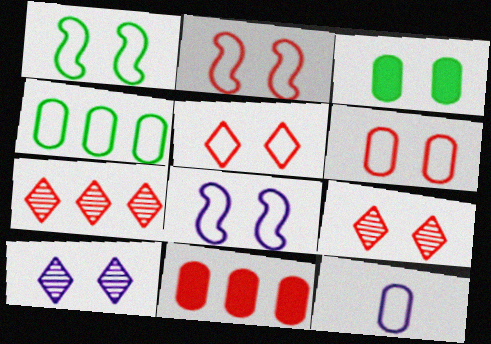[[1, 2, 8], 
[2, 3, 10], 
[2, 5, 6], 
[3, 8, 9], 
[4, 6, 12]]